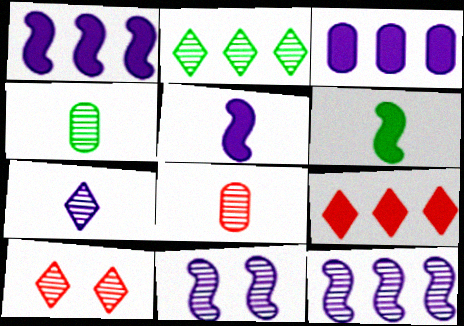[[2, 7, 10], 
[2, 8, 11], 
[4, 10, 12]]